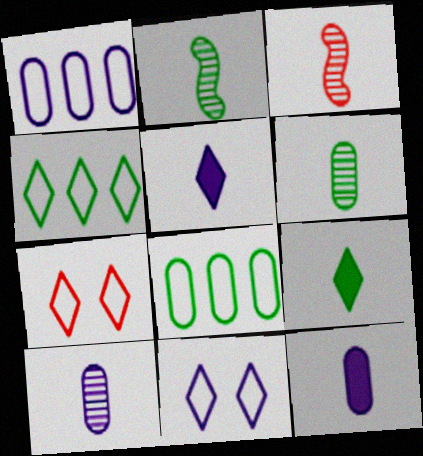[]